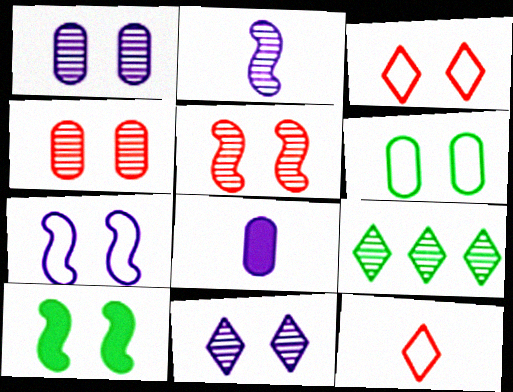[[1, 3, 10], 
[2, 4, 9], 
[3, 6, 7], 
[5, 7, 10]]